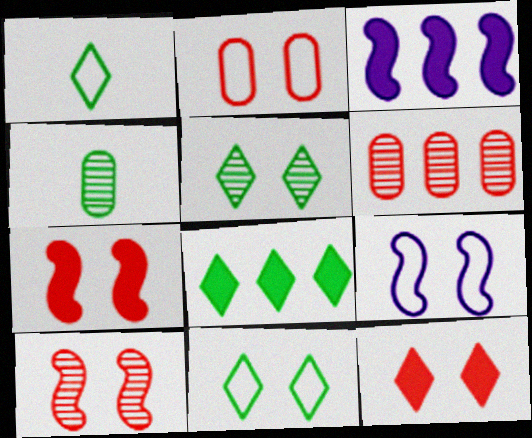[[1, 5, 8], 
[2, 9, 11], 
[2, 10, 12]]